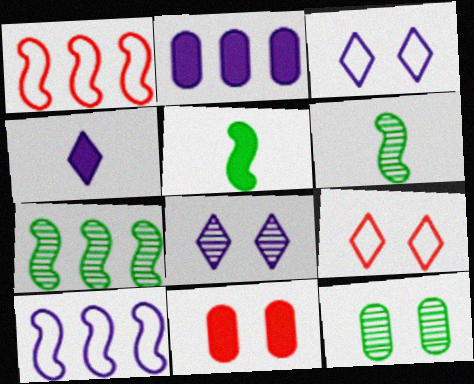[[1, 4, 12], 
[2, 6, 9]]